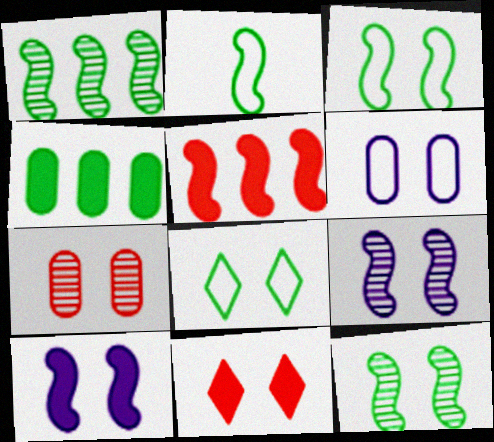[[2, 5, 9], 
[6, 11, 12], 
[7, 8, 10]]